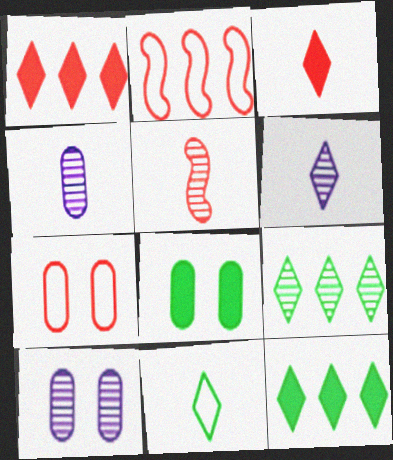[[1, 5, 7], 
[2, 6, 8], 
[3, 6, 11], 
[5, 9, 10], 
[7, 8, 10]]